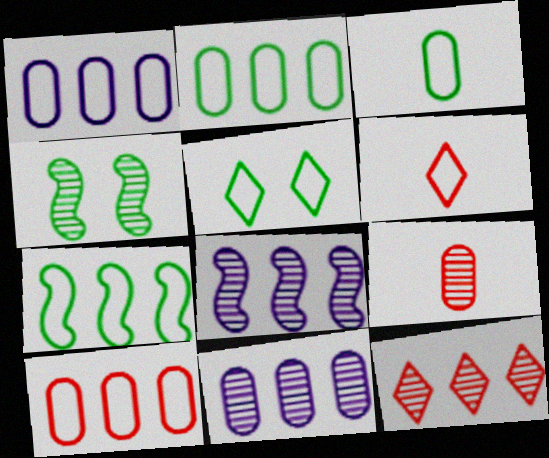[[1, 2, 10], 
[3, 5, 7]]